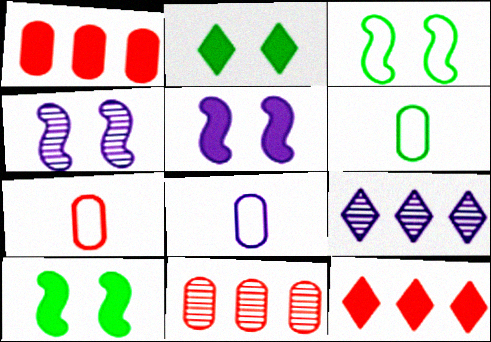[[4, 6, 12], 
[5, 8, 9], 
[6, 7, 8], 
[7, 9, 10]]